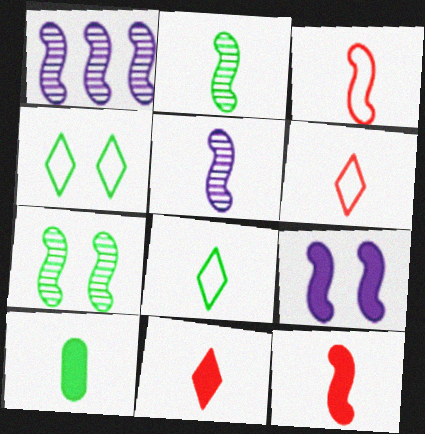[[2, 8, 10], 
[5, 6, 10]]